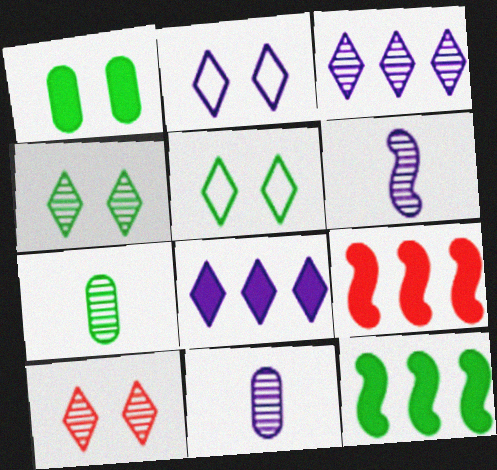[[2, 7, 9], 
[5, 7, 12], 
[5, 9, 11]]